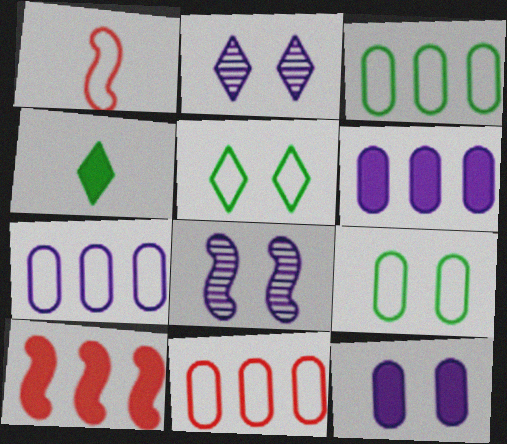[[1, 5, 7], 
[3, 7, 11], 
[4, 8, 11], 
[4, 10, 12]]